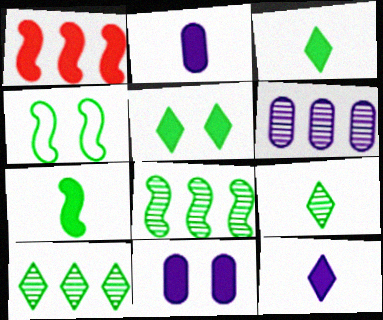[[1, 2, 5], 
[1, 3, 11], 
[4, 7, 8]]